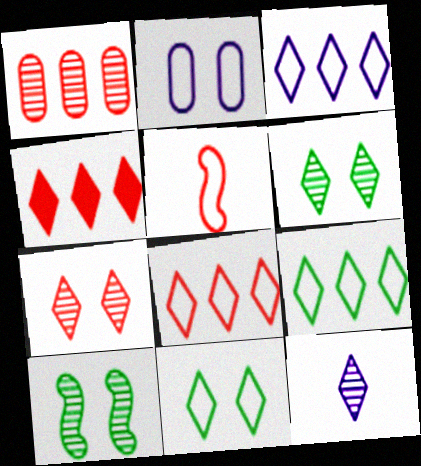[[1, 10, 12], 
[2, 5, 9], 
[3, 8, 9], 
[4, 11, 12]]